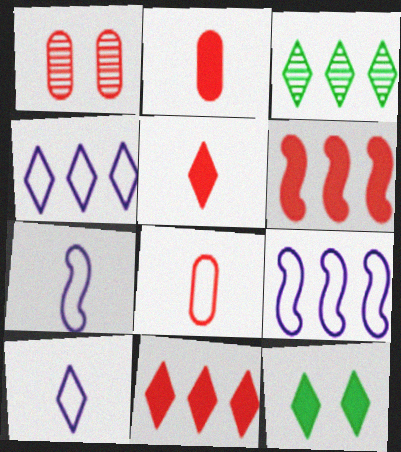[[3, 4, 11]]